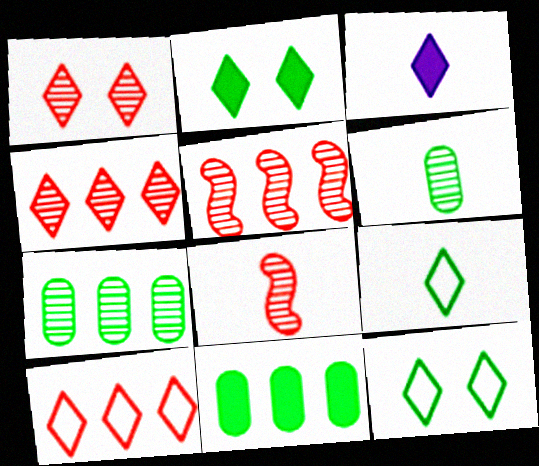[[3, 4, 12]]